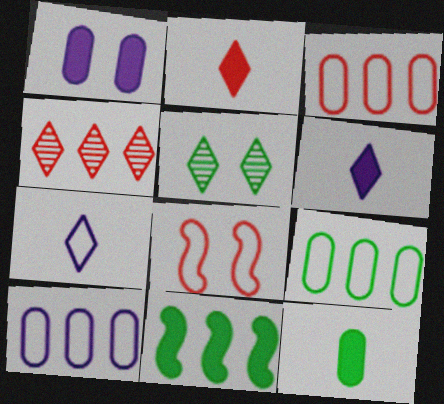[[1, 2, 11], 
[1, 5, 8], 
[3, 9, 10], 
[4, 10, 11], 
[7, 8, 9]]